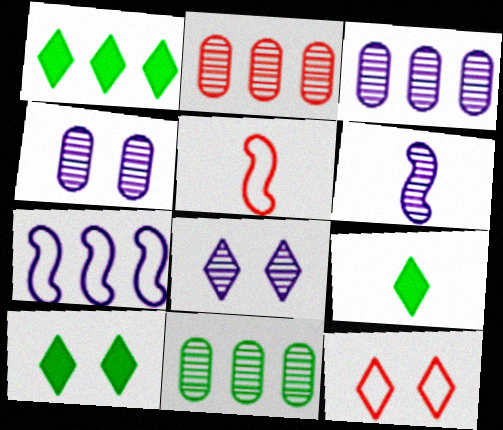[[1, 2, 7], 
[1, 4, 5], 
[1, 9, 10], 
[2, 3, 11], 
[3, 5, 10], 
[3, 6, 8], 
[8, 10, 12]]